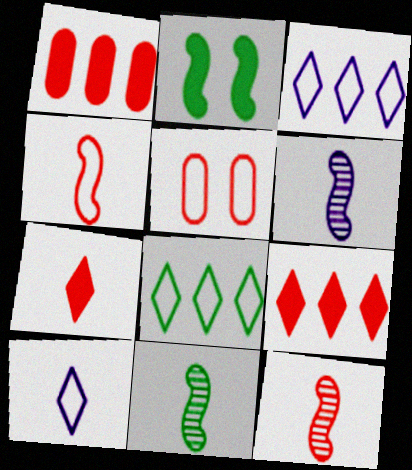[[5, 9, 12], 
[6, 11, 12]]